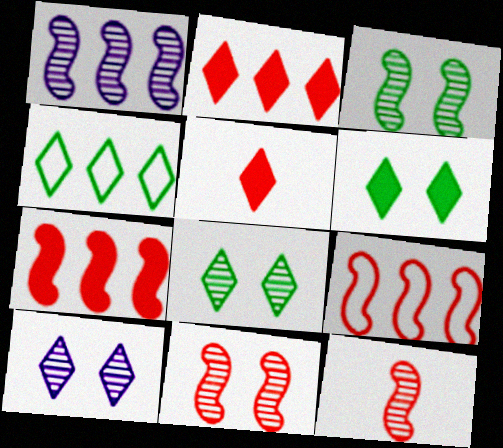[[1, 3, 12], 
[4, 5, 10]]